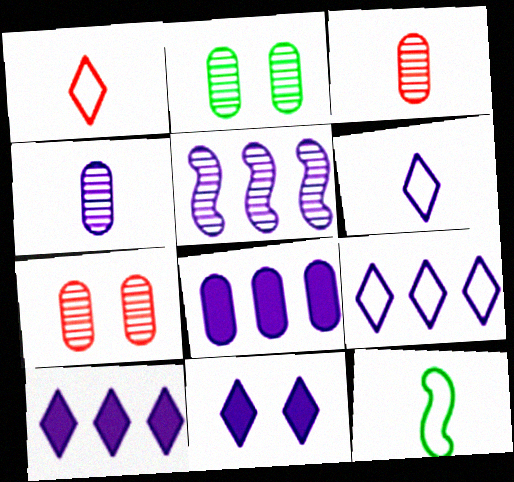[[5, 8, 9], 
[7, 10, 12]]